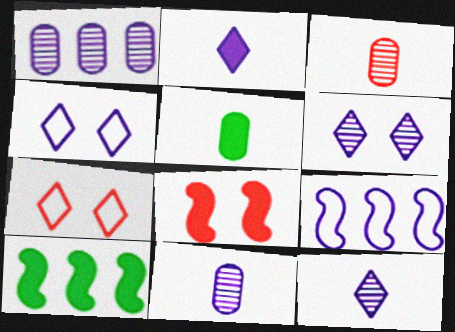[[3, 4, 10], 
[7, 10, 11]]